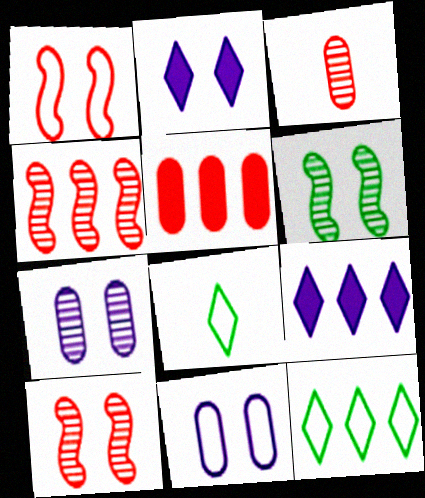[]